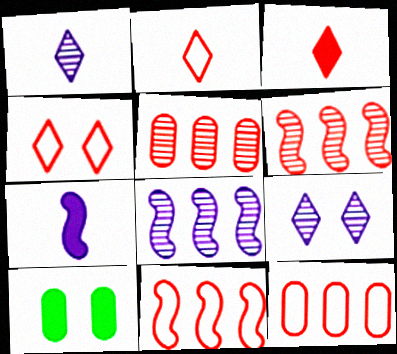[[1, 10, 11], 
[2, 8, 10]]